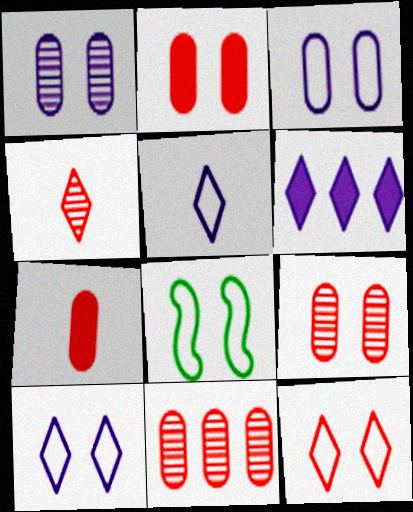[[3, 8, 12]]